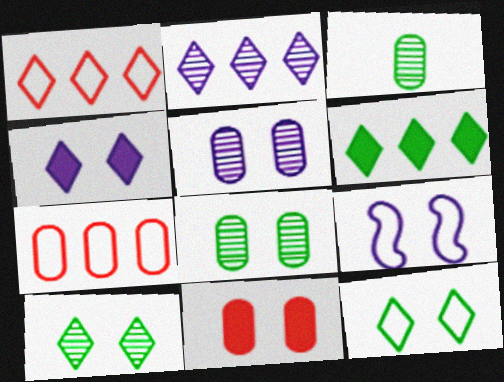[[1, 2, 6], 
[4, 5, 9], 
[9, 10, 11]]